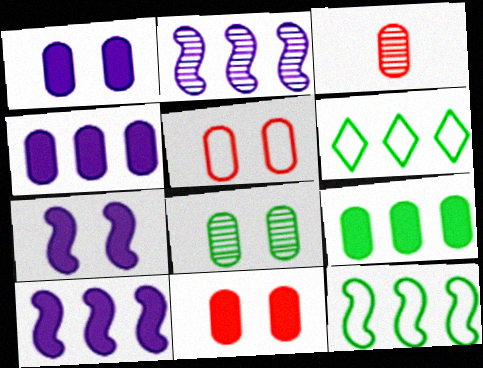[[1, 5, 8], 
[3, 6, 7]]